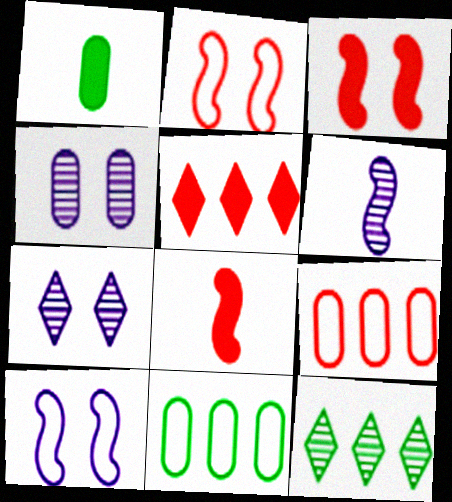[[1, 4, 9], 
[7, 8, 11]]